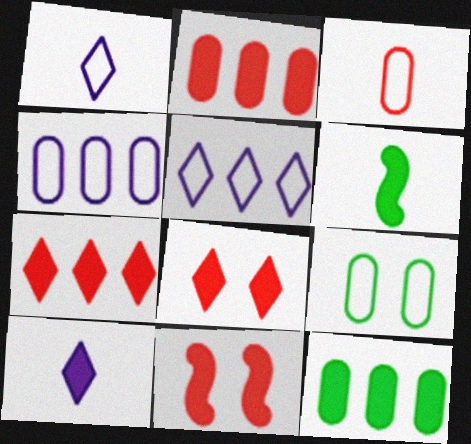[[3, 4, 9], 
[10, 11, 12]]